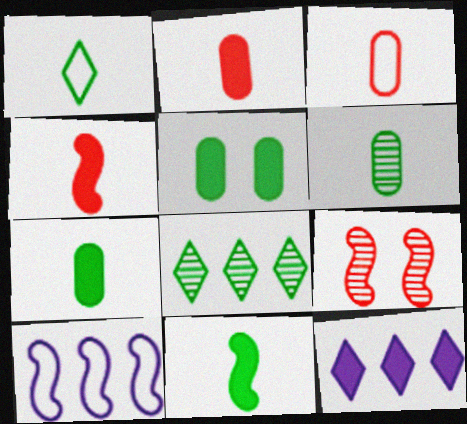[[1, 6, 11], 
[4, 5, 12], 
[9, 10, 11]]